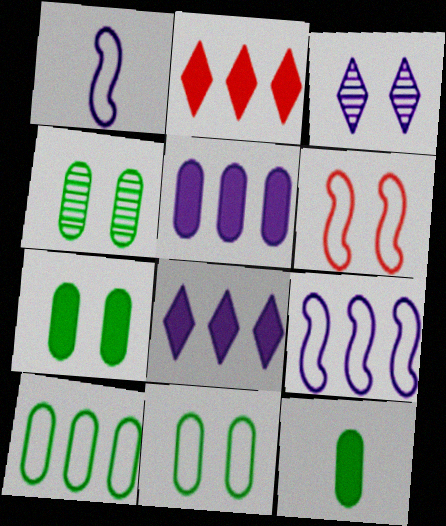[[1, 2, 4], 
[1, 3, 5], 
[3, 6, 7], 
[4, 7, 11], 
[4, 10, 12]]